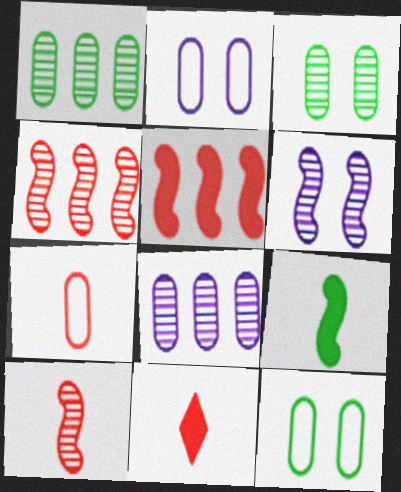[[7, 10, 11]]